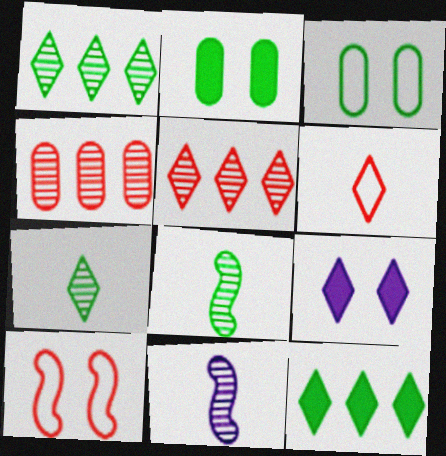[[1, 6, 9], 
[3, 8, 12]]